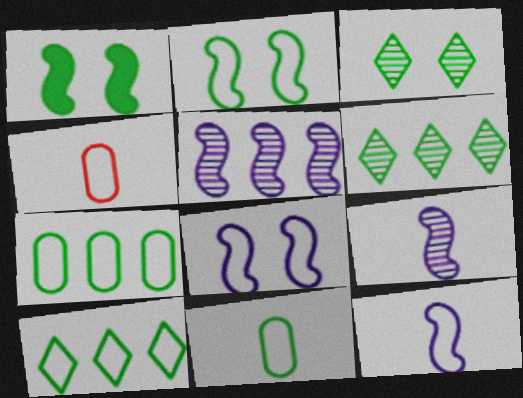[[1, 6, 11], 
[2, 10, 11], 
[4, 8, 10]]